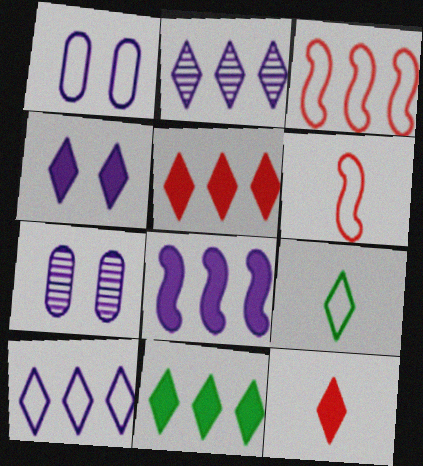[[1, 3, 9], 
[4, 11, 12], 
[6, 7, 11]]